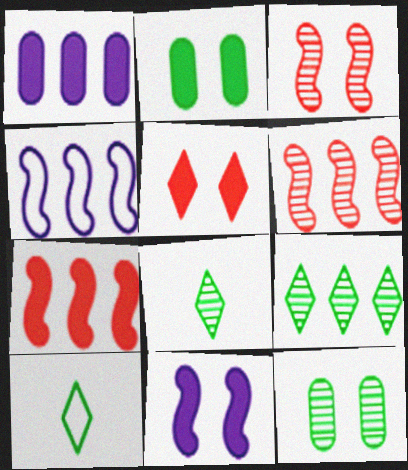[[1, 3, 10], 
[2, 5, 11]]